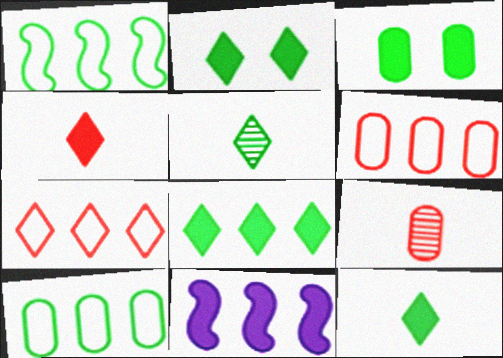[[1, 3, 5], 
[2, 8, 12], 
[3, 4, 11]]